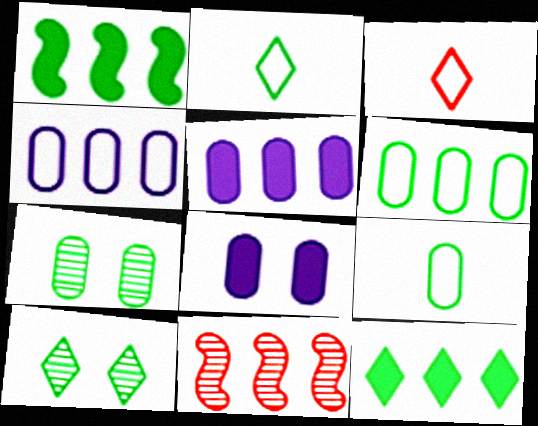[[1, 2, 7], 
[1, 9, 10], 
[2, 8, 11], 
[2, 10, 12], 
[4, 11, 12]]